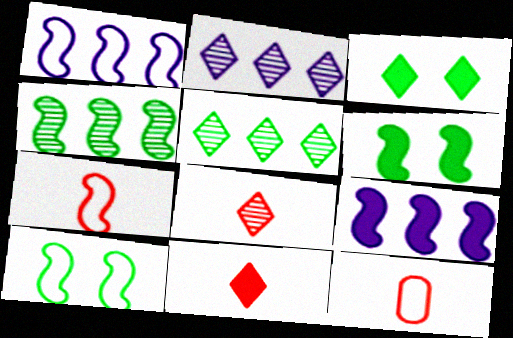[[1, 7, 10], 
[2, 6, 12]]